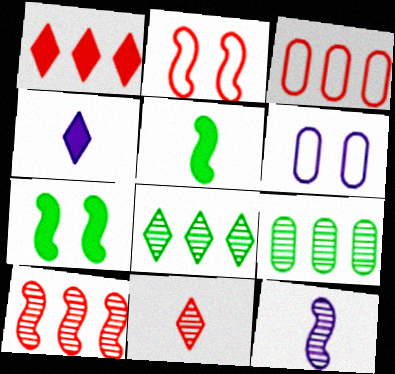[[1, 3, 10], 
[2, 4, 9]]